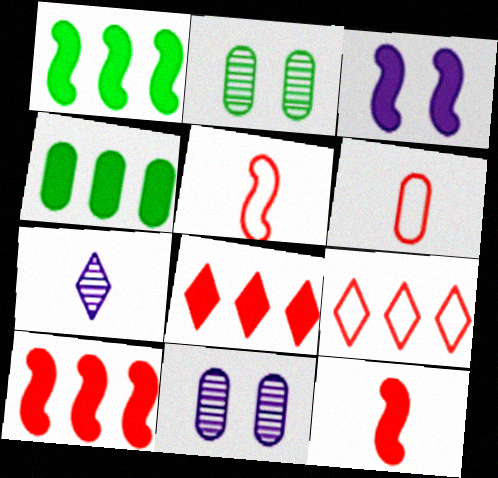[[1, 3, 12], 
[4, 6, 11]]